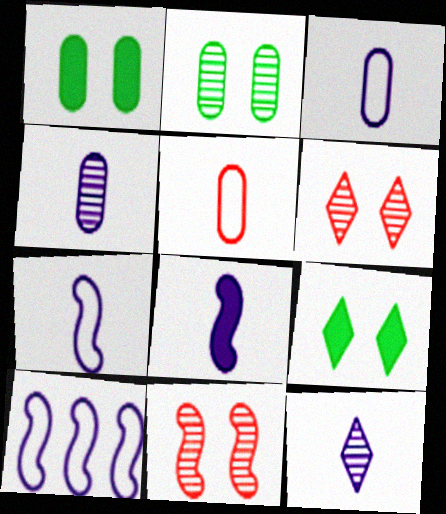[[3, 8, 12]]